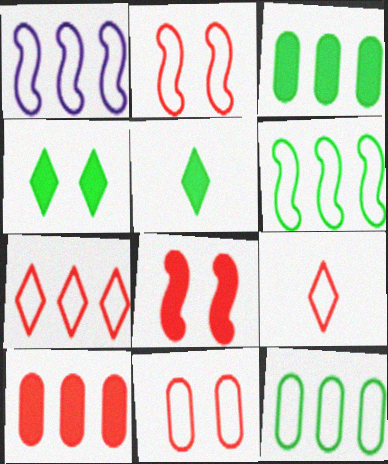[[1, 7, 12]]